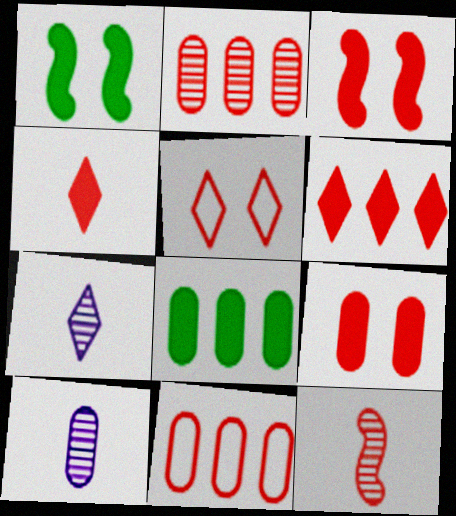[[1, 7, 11]]